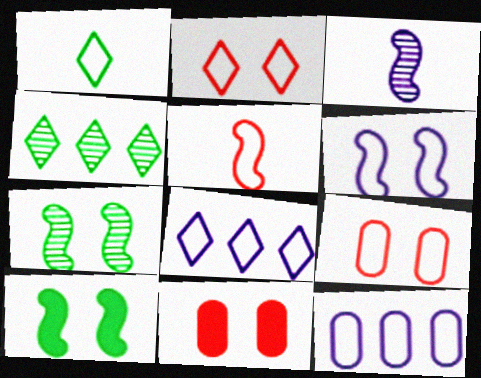[[1, 2, 8]]